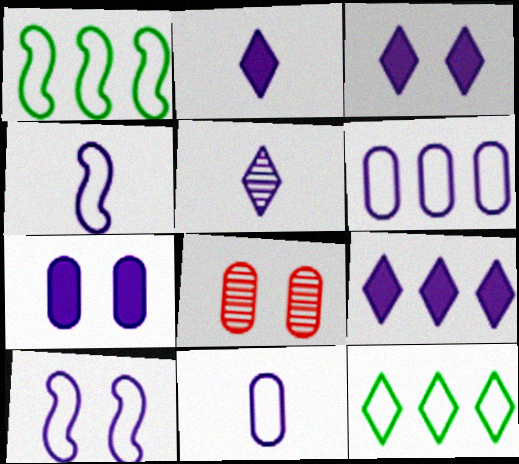[[1, 2, 8], 
[2, 3, 9]]